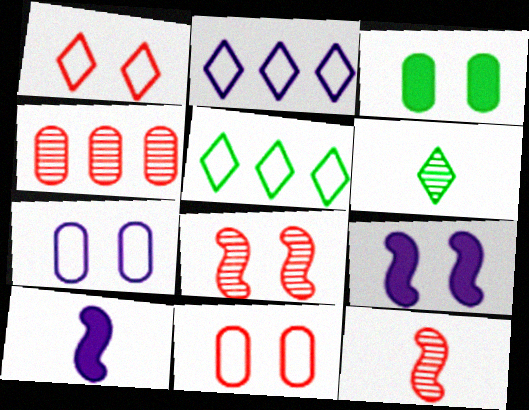[[2, 3, 12]]